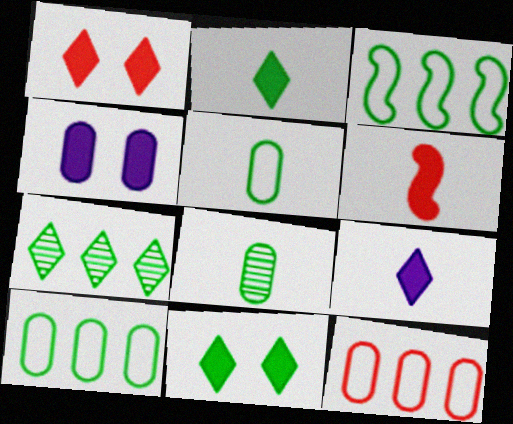[[3, 8, 11], 
[4, 8, 12]]